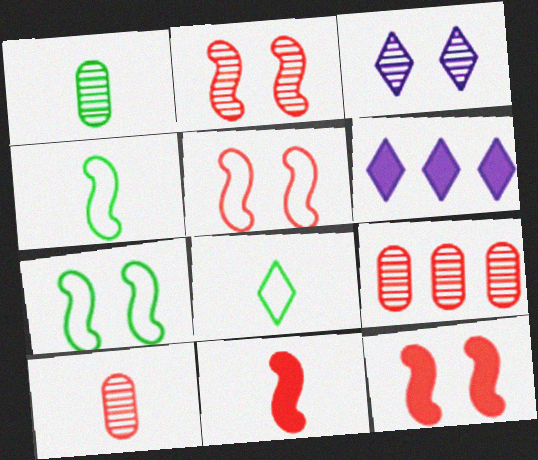[[1, 5, 6], 
[2, 5, 12], 
[6, 7, 10]]